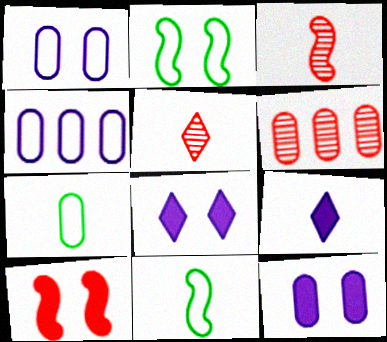[[2, 6, 9], 
[3, 7, 9], 
[6, 7, 12], 
[6, 8, 11]]